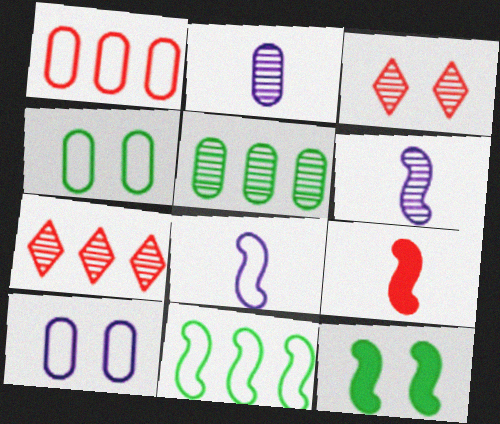[[1, 3, 9], 
[3, 5, 6], 
[3, 10, 12]]